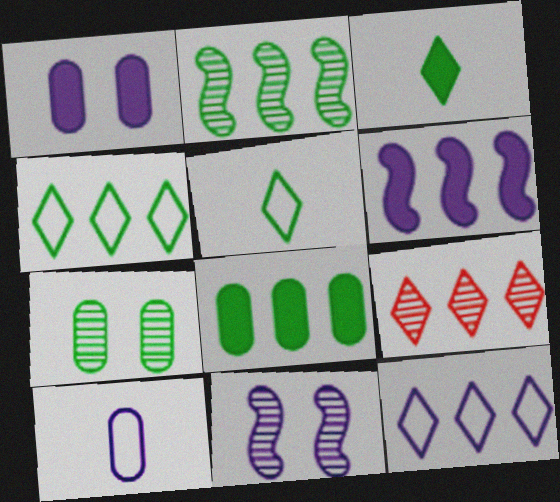[[2, 4, 8]]